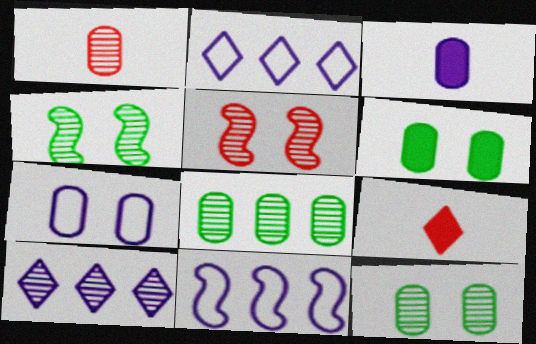[[1, 4, 10], 
[9, 11, 12]]